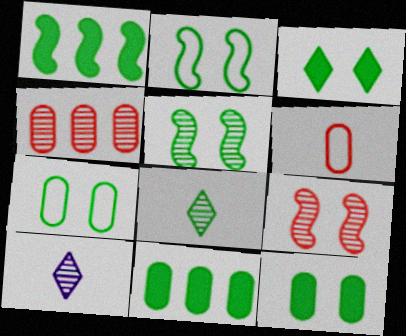[[1, 7, 8], 
[2, 8, 11], 
[3, 5, 7], 
[4, 5, 10]]